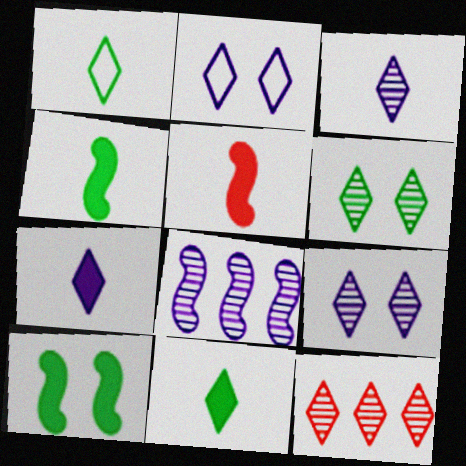[[2, 11, 12], 
[3, 6, 12]]